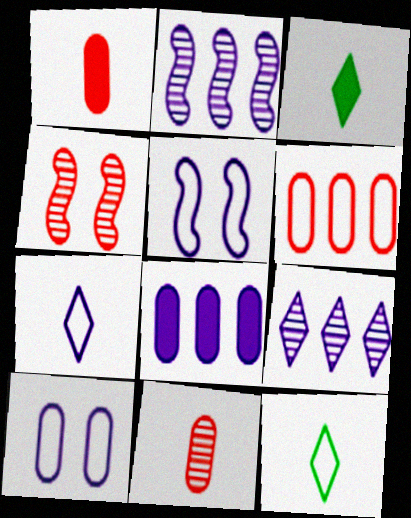[[4, 8, 12], 
[5, 6, 12]]